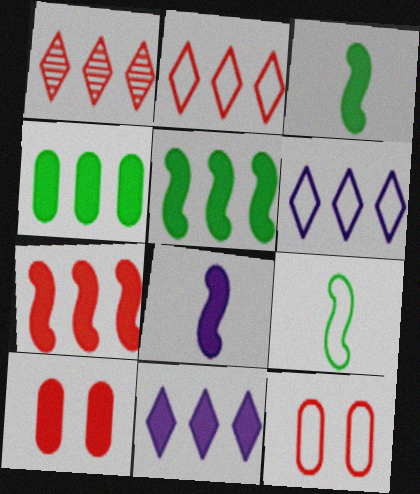[[3, 10, 11], 
[4, 7, 11], 
[6, 9, 12]]